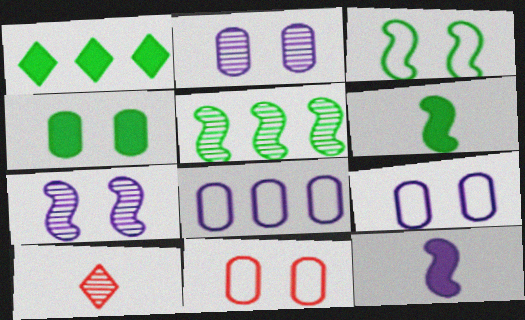[[1, 4, 6], 
[2, 4, 11], 
[2, 5, 10], 
[3, 5, 6]]